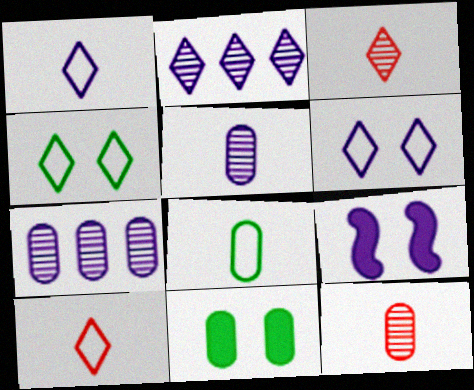[[1, 7, 9]]